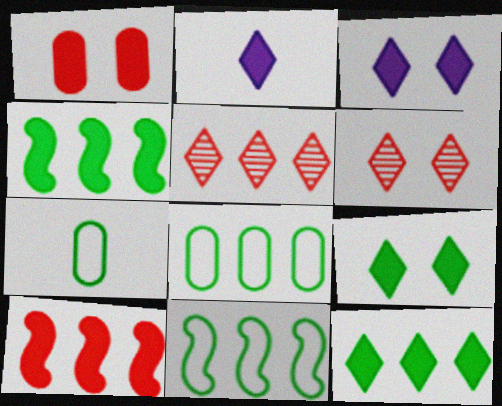[[1, 2, 4]]